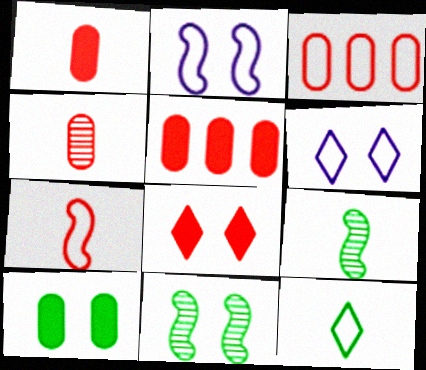[[2, 3, 12], 
[5, 6, 9]]